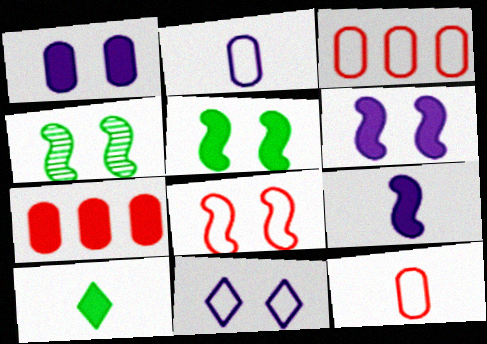[[4, 6, 8], 
[6, 7, 10]]